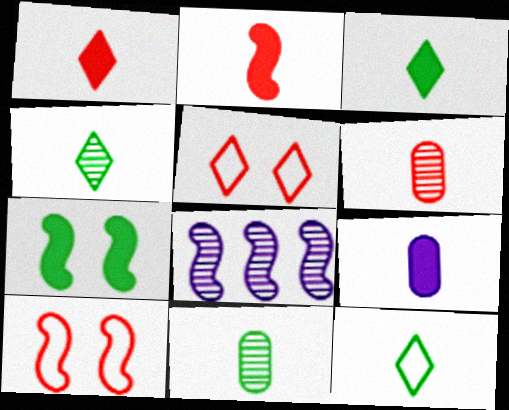[[2, 3, 9], 
[3, 4, 12]]